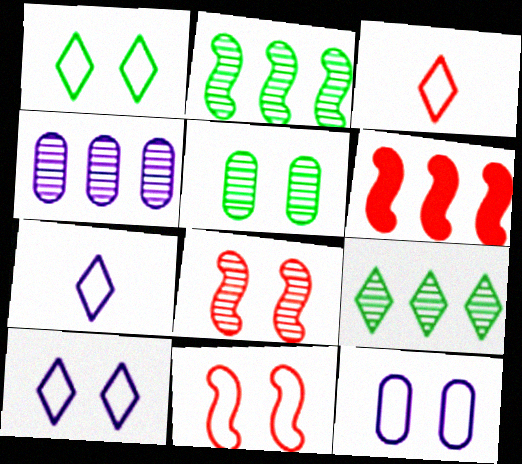[[1, 11, 12], 
[5, 6, 7]]